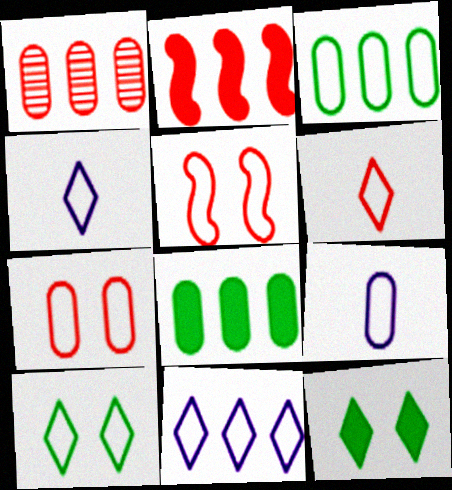[[3, 4, 5], 
[3, 7, 9], 
[6, 10, 11]]